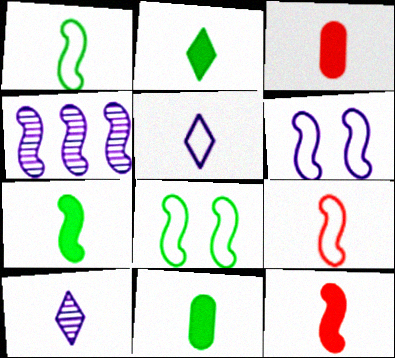[[1, 3, 10], 
[2, 7, 11], 
[4, 8, 12], 
[9, 10, 11]]